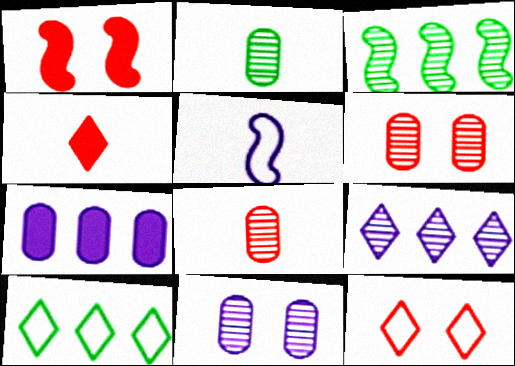[[1, 3, 5], 
[1, 6, 12], 
[2, 4, 5]]